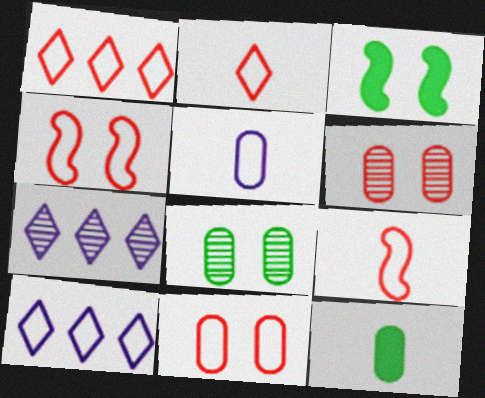[[1, 9, 11], 
[4, 7, 12]]